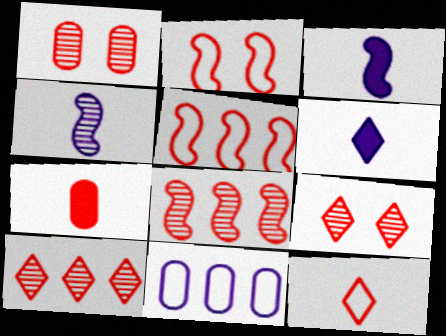[[2, 7, 10], 
[5, 7, 9]]